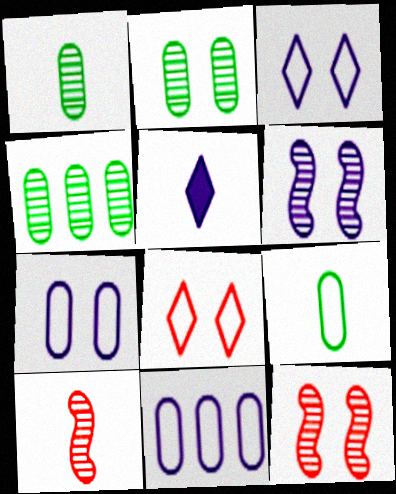[[1, 2, 4], 
[5, 6, 11], 
[5, 9, 10]]